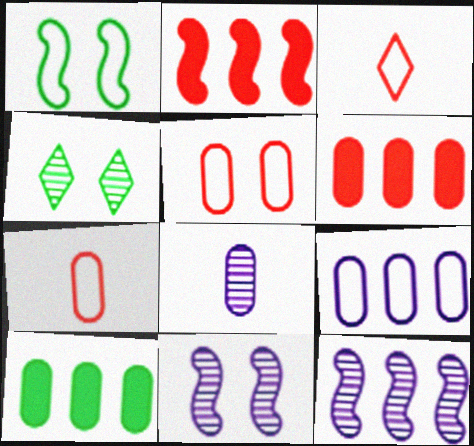[[1, 3, 9], 
[3, 10, 11], 
[5, 8, 10]]